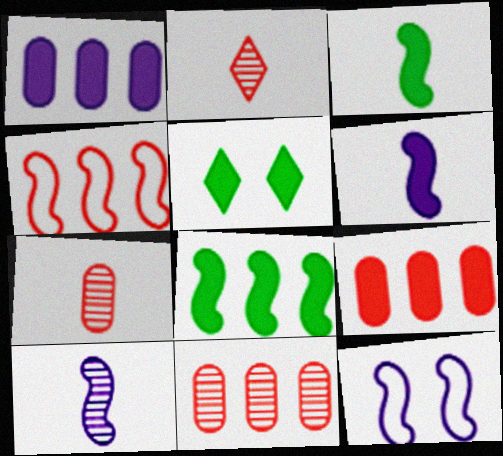[[5, 6, 9]]